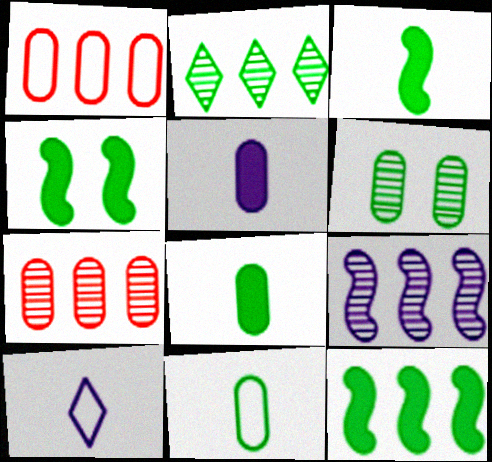[[1, 5, 6], 
[2, 4, 11], 
[2, 7, 9], 
[3, 4, 12], 
[4, 7, 10]]